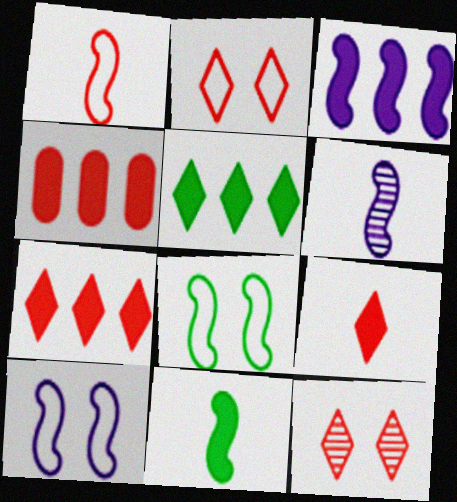[[1, 4, 12], 
[1, 6, 11], 
[3, 4, 5], 
[3, 6, 10]]